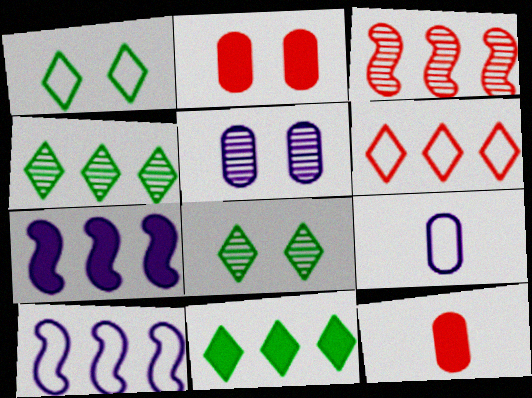[[8, 10, 12]]